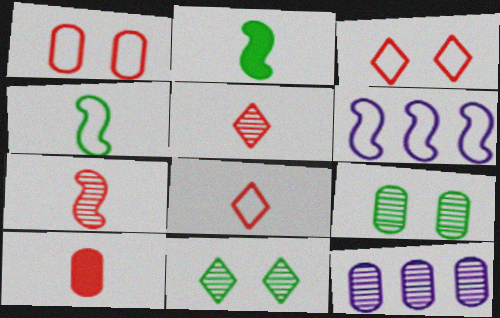[[2, 3, 12], 
[6, 10, 11], 
[7, 8, 10], 
[7, 11, 12]]